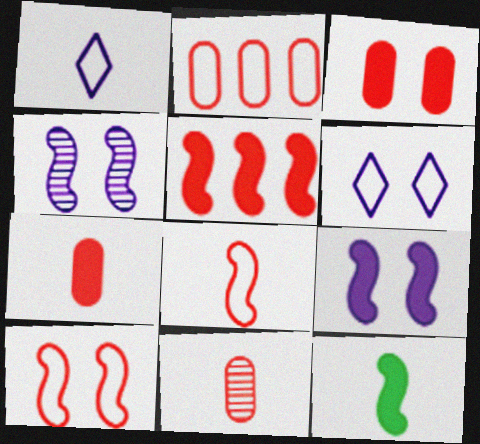[[1, 11, 12], 
[2, 3, 11], 
[5, 9, 12]]